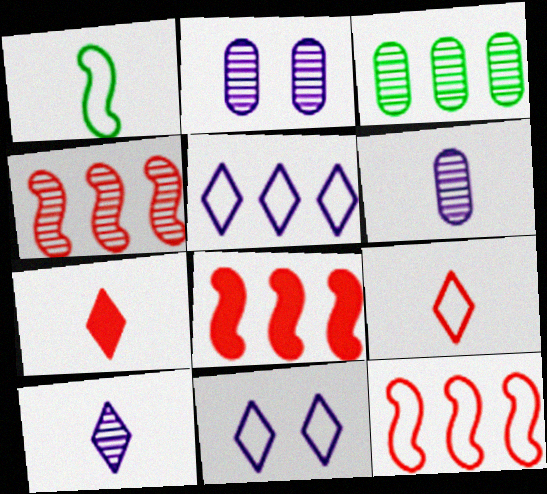[[1, 6, 7], 
[3, 5, 8], 
[4, 8, 12]]